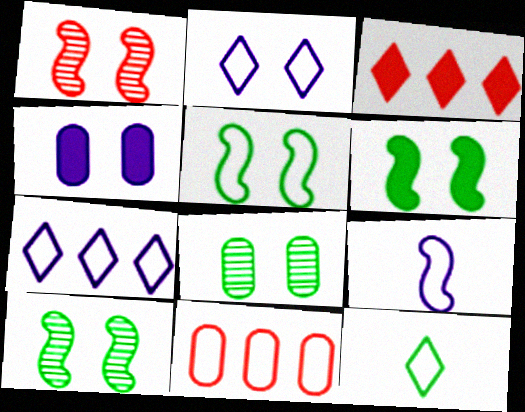[[3, 8, 9], 
[5, 6, 10]]